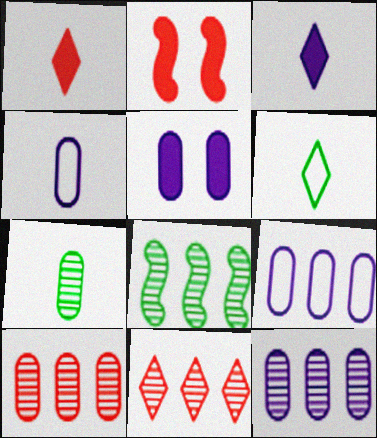[[2, 6, 12], 
[4, 5, 12], 
[8, 11, 12]]